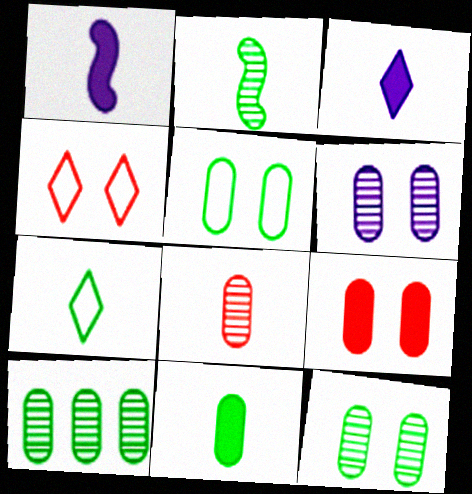[[1, 4, 10], 
[1, 7, 8], 
[2, 7, 11], 
[5, 6, 9], 
[5, 10, 11], 
[6, 8, 10]]